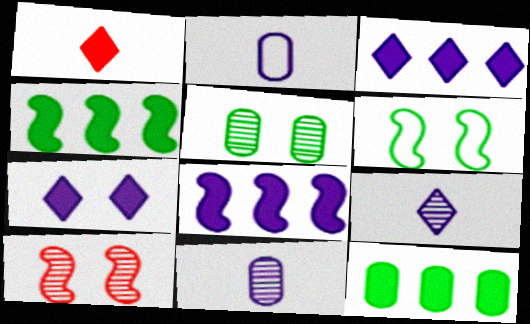[]